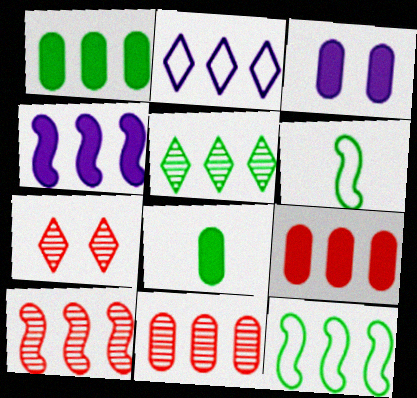[[1, 2, 10], 
[1, 5, 12], 
[3, 8, 9], 
[4, 10, 12]]